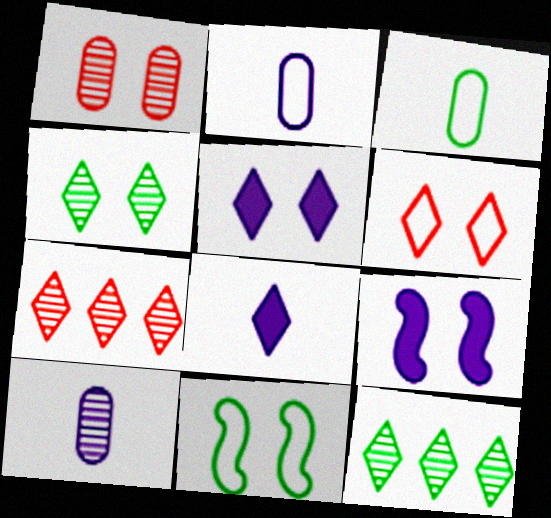[[1, 5, 11], 
[3, 7, 9], 
[4, 5, 6], 
[6, 8, 12]]